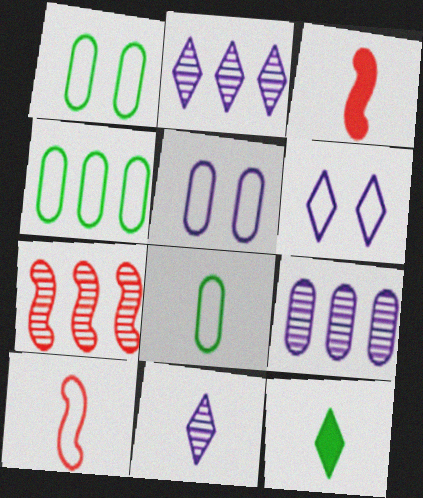[[1, 2, 3], 
[1, 4, 8], 
[3, 8, 11], 
[4, 6, 10], 
[5, 7, 12]]